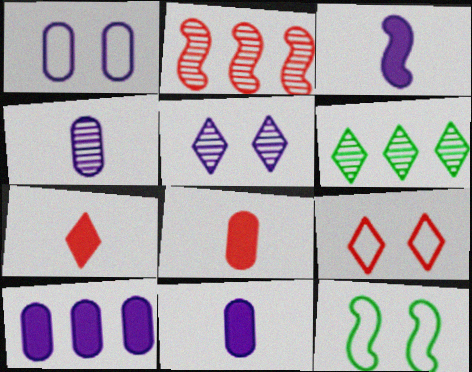[[1, 4, 10], 
[1, 9, 12], 
[2, 3, 12], 
[2, 8, 9]]